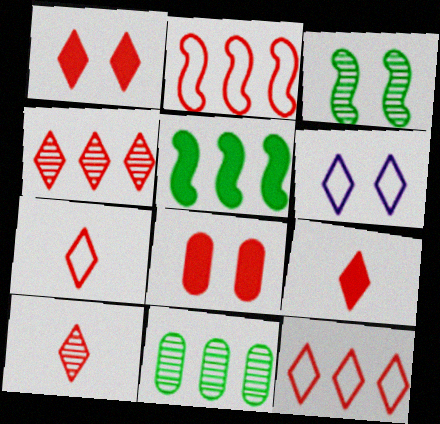[[1, 4, 7], 
[1, 10, 12], 
[2, 8, 10], 
[3, 6, 8], 
[7, 9, 10]]